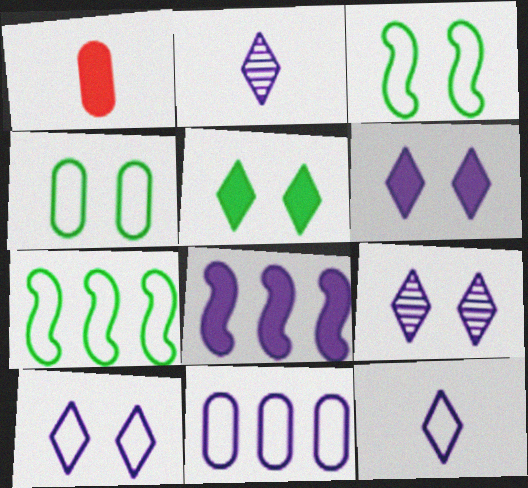[[1, 5, 8], 
[1, 7, 9], 
[6, 9, 10]]